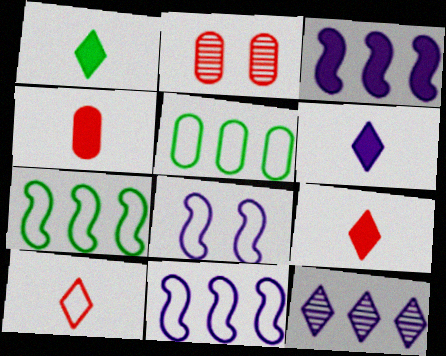[[1, 2, 11], 
[1, 6, 9], 
[2, 6, 7], 
[5, 8, 10]]